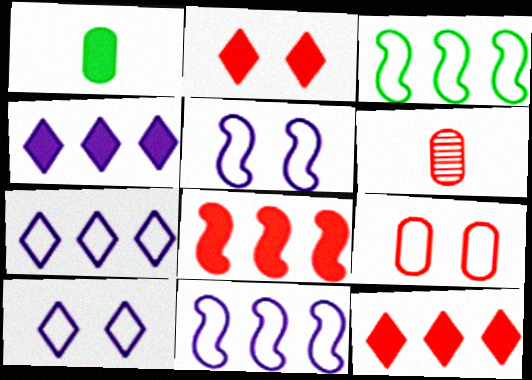[]